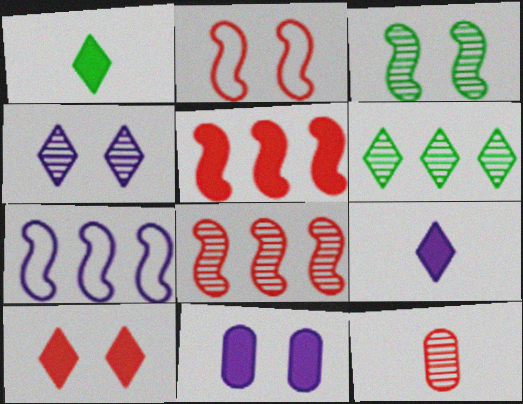[[1, 5, 11]]